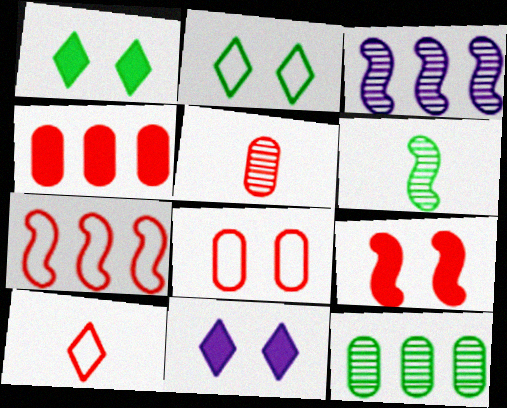[[4, 5, 8], 
[7, 8, 10]]